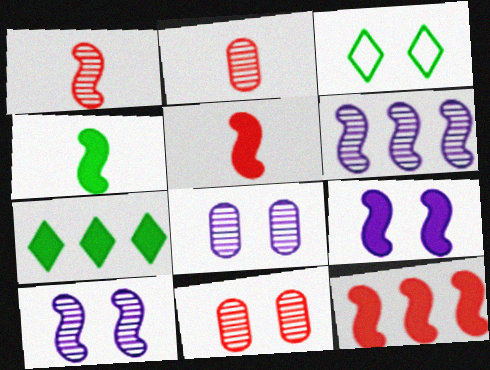[[3, 9, 11], 
[4, 9, 12]]